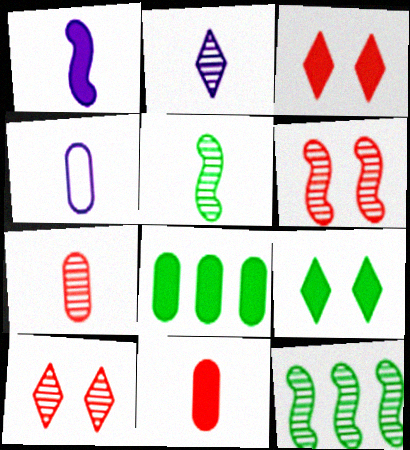[[1, 2, 4], 
[1, 3, 8], 
[2, 5, 7], 
[3, 4, 12]]